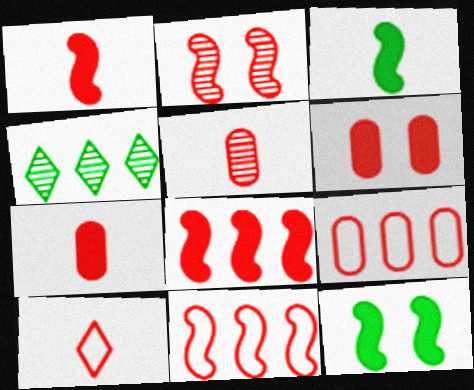[[1, 2, 11], 
[1, 5, 10], 
[5, 6, 9]]